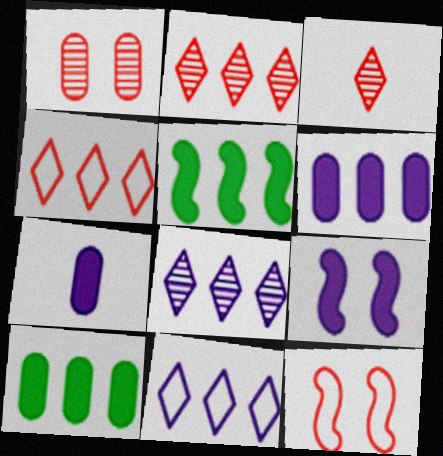[]